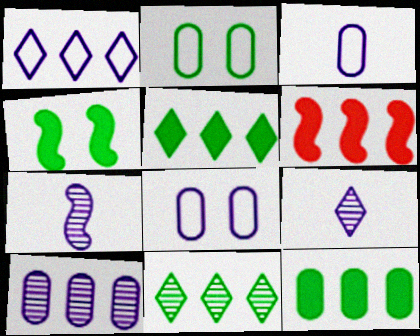[[2, 6, 9]]